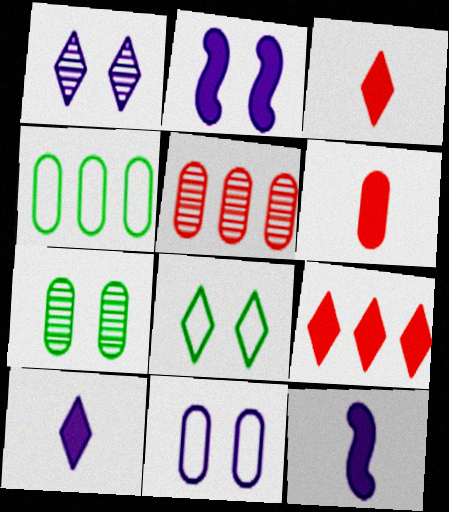[[1, 2, 11], 
[5, 8, 12]]